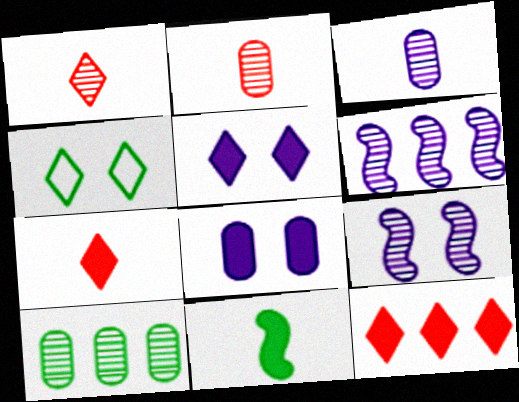[[1, 9, 10], 
[4, 10, 11], 
[8, 11, 12]]